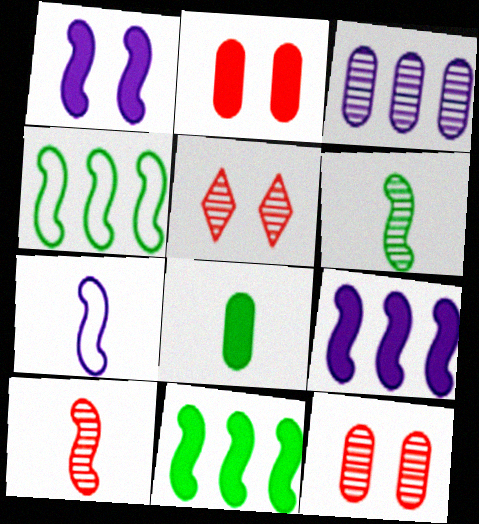[[1, 4, 10], 
[3, 5, 6]]